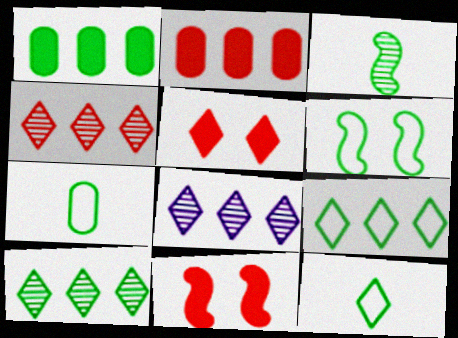[[4, 8, 10], 
[5, 8, 12], 
[6, 7, 9], 
[7, 8, 11]]